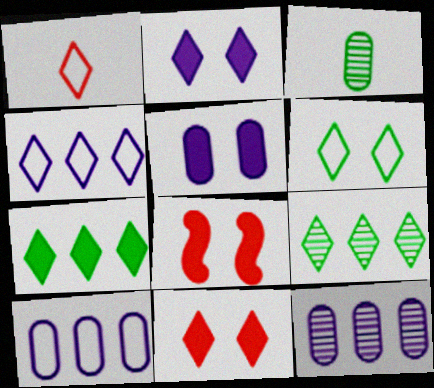[[1, 2, 9], 
[1, 4, 6], 
[3, 4, 8]]